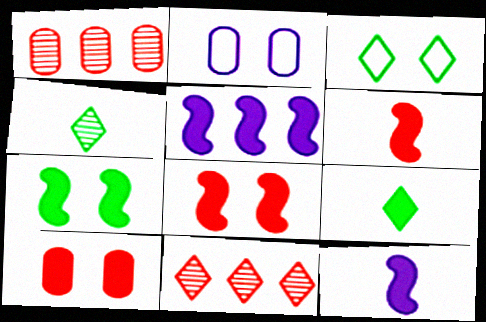[[1, 3, 12], 
[5, 6, 7], 
[5, 9, 10]]